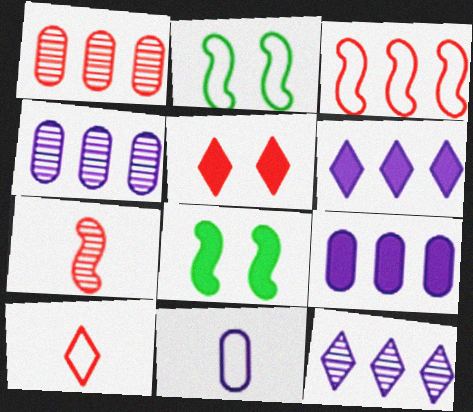[[4, 8, 10]]